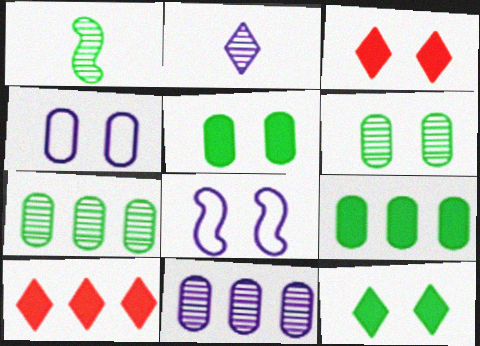[[1, 4, 10], 
[3, 6, 8]]